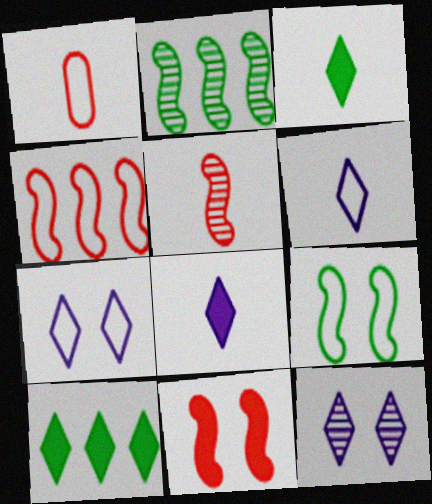[[4, 5, 11]]